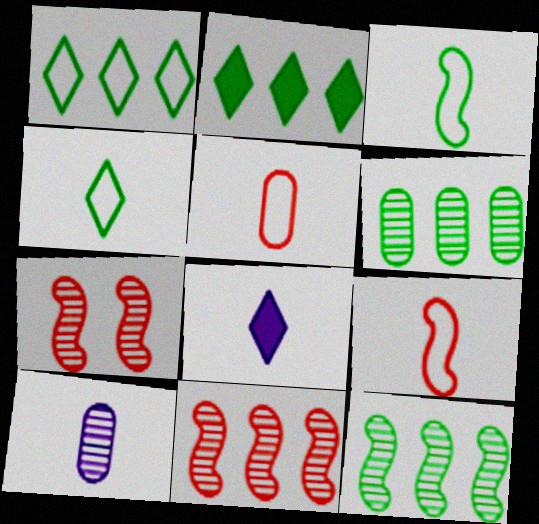[]